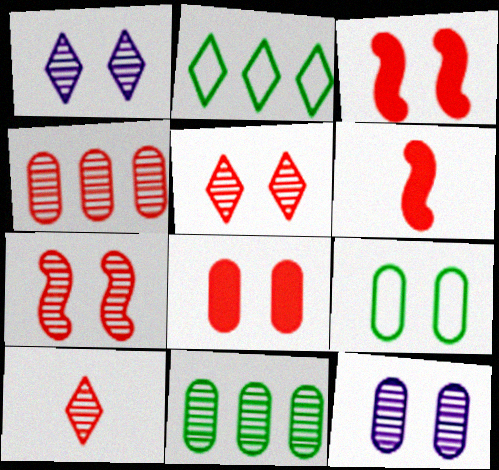[[1, 3, 9], 
[2, 6, 12], 
[4, 7, 10], 
[8, 9, 12]]